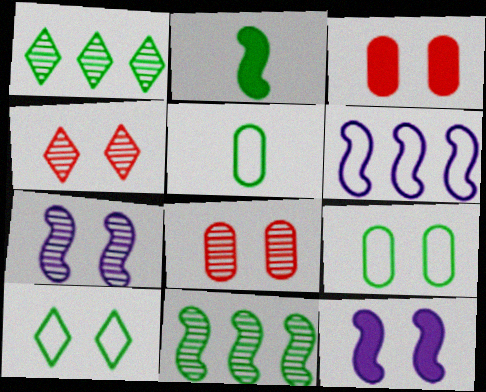[[1, 2, 9], 
[3, 7, 10], 
[4, 9, 12], 
[8, 10, 12]]